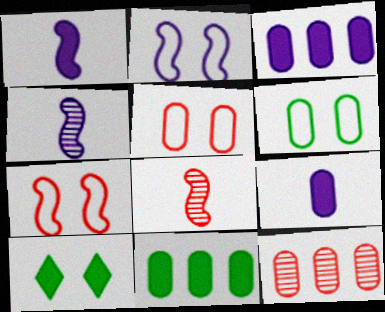[[6, 9, 12]]